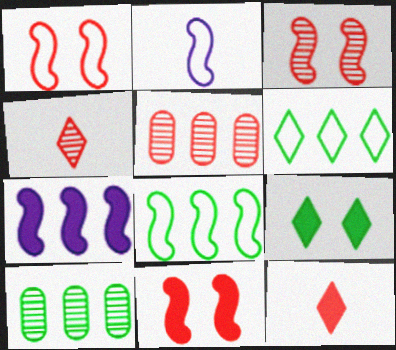[[1, 2, 8], 
[1, 3, 11], 
[1, 5, 12], 
[2, 5, 9], 
[3, 4, 5], 
[5, 6, 7]]